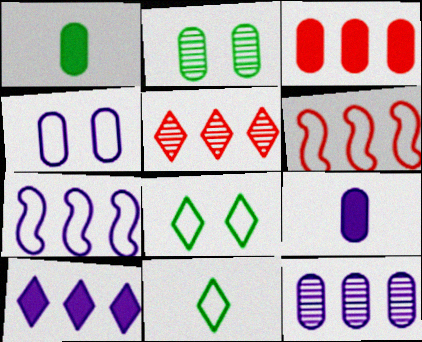[[3, 5, 6], 
[4, 6, 11], 
[4, 9, 12], 
[7, 10, 12]]